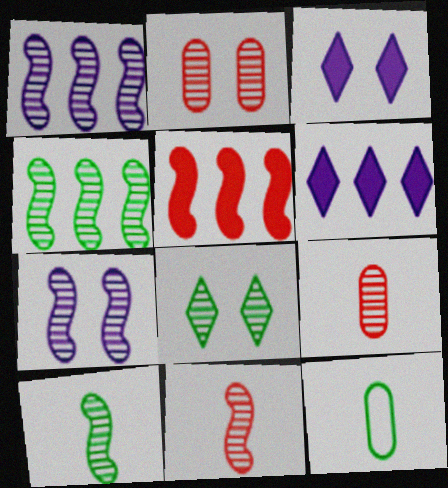[[1, 8, 9], 
[2, 7, 8], 
[4, 7, 11]]